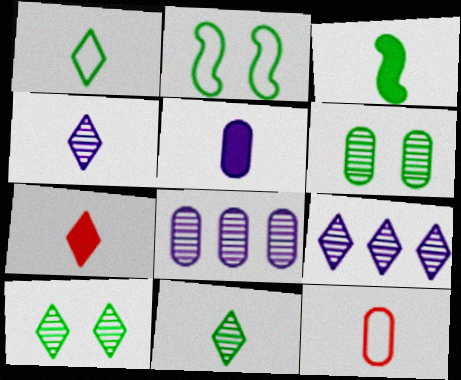[[1, 4, 7], 
[2, 7, 8], 
[3, 4, 12], 
[3, 5, 7]]